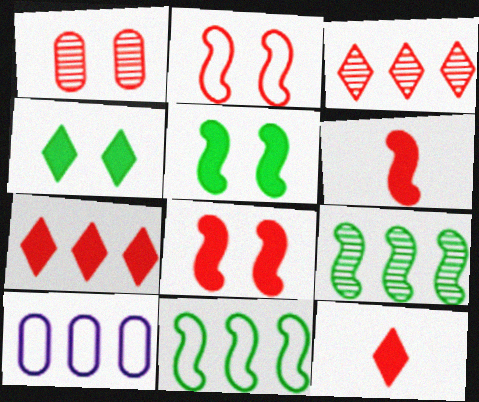[[7, 9, 10]]